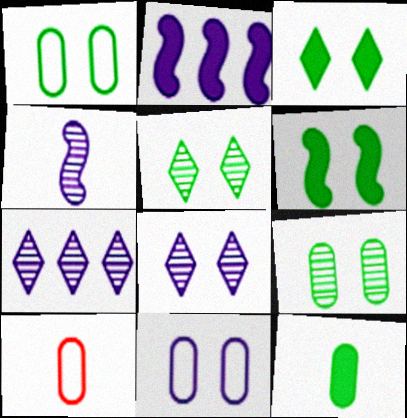[[1, 5, 6], 
[2, 5, 10], 
[6, 7, 10]]